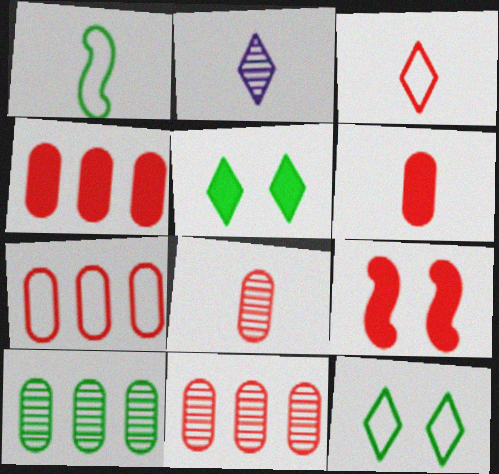[[1, 2, 6], 
[1, 5, 10], 
[3, 9, 11], 
[4, 7, 11]]